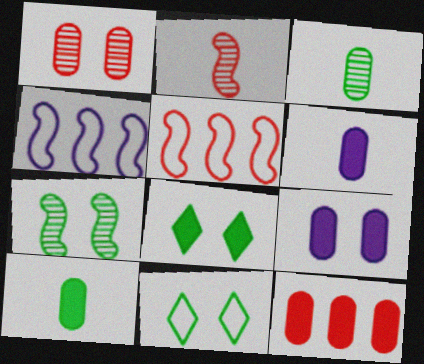[[9, 10, 12]]